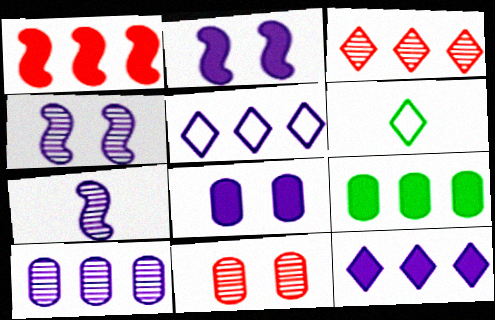[[1, 9, 12], 
[5, 7, 8]]